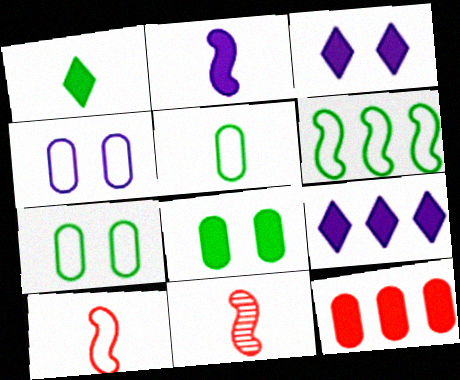[[7, 9, 11]]